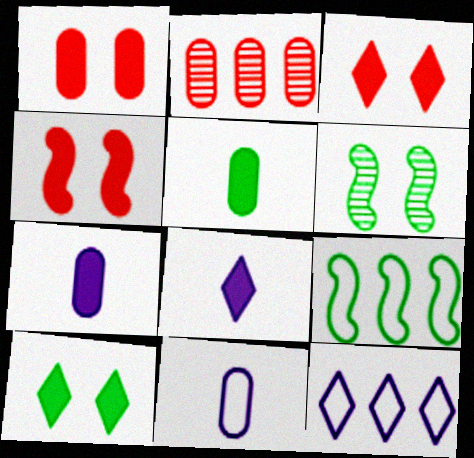[[1, 3, 4]]